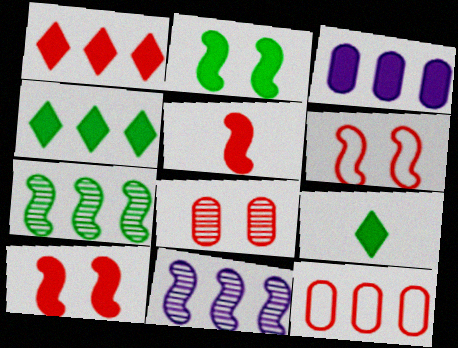[[3, 9, 10], 
[4, 11, 12]]